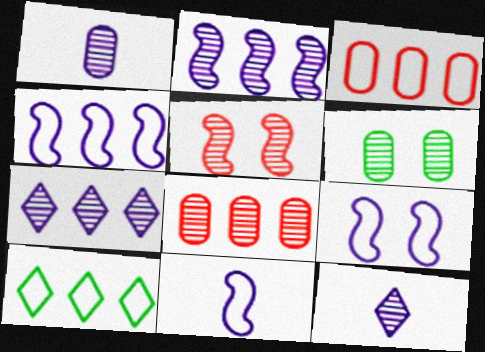[[1, 6, 8], 
[3, 4, 10], 
[4, 9, 11]]